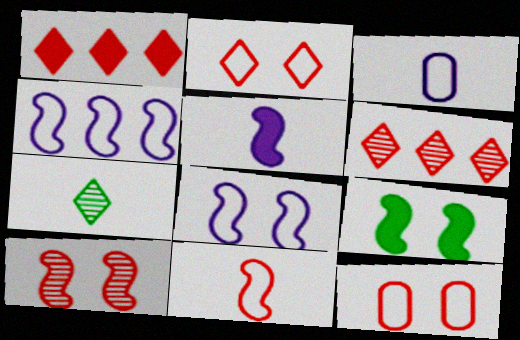[[3, 6, 9], 
[8, 9, 10]]